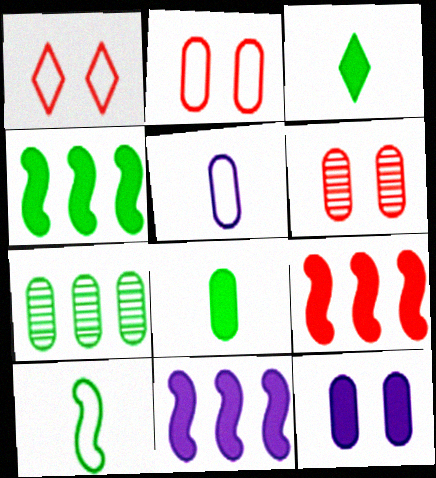[[3, 9, 12], 
[4, 9, 11]]